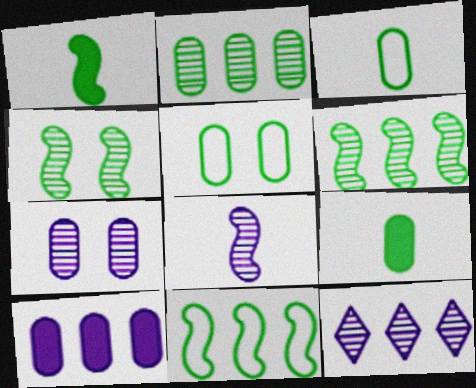[[1, 4, 11], 
[2, 5, 9], 
[7, 8, 12]]